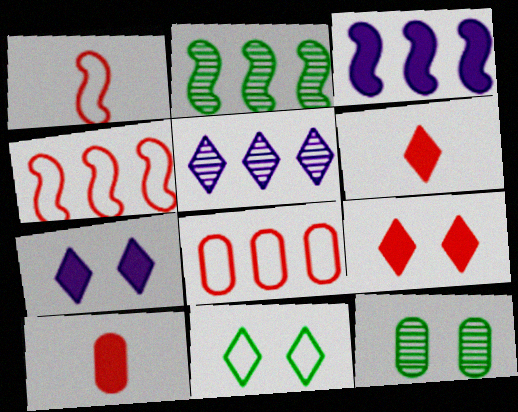[[2, 3, 4], 
[5, 6, 11]]